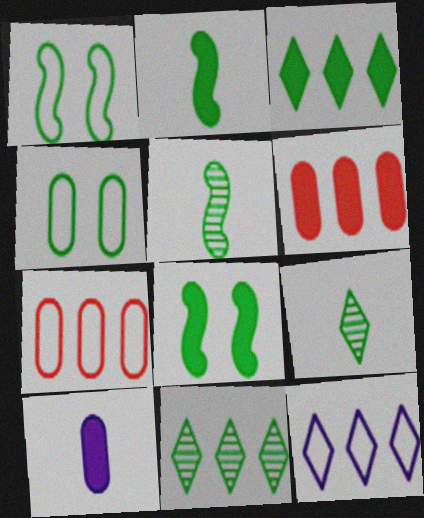[[2, 4, 11], 
[3, 4, 5]]